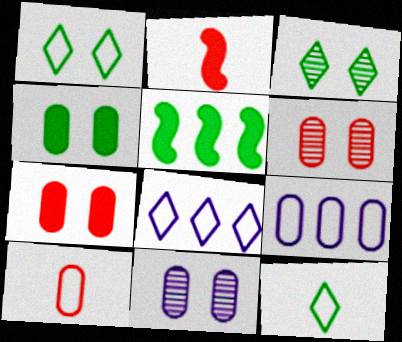[[2, 3, 9]]